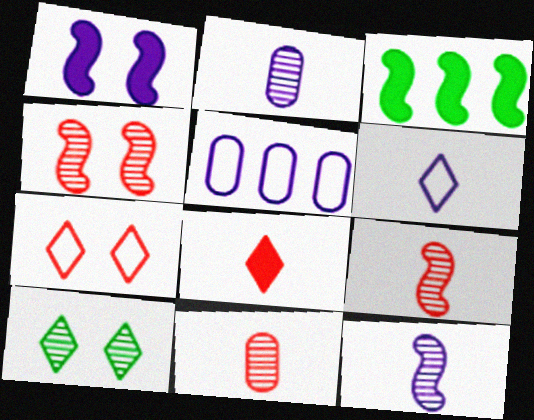[[2, 3, 7]]